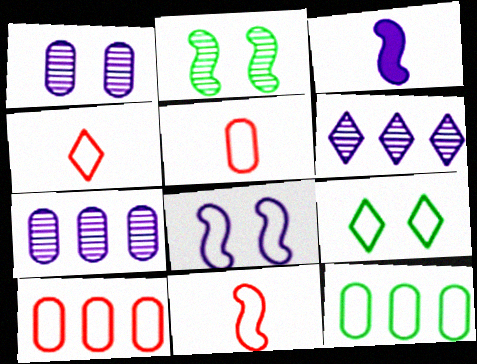[[4, 5, 11], 
[4, 8, 12]]